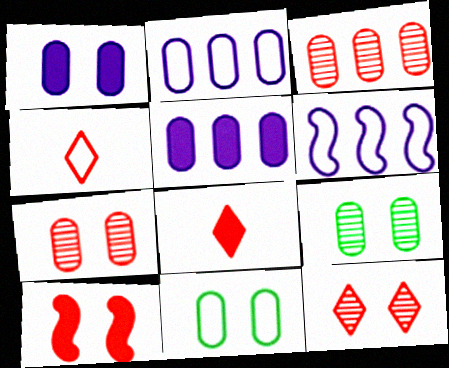[[1, 7, 11], 
[3, 4, 10], 
[4, 6, 11], 
[6, 8, 9]]